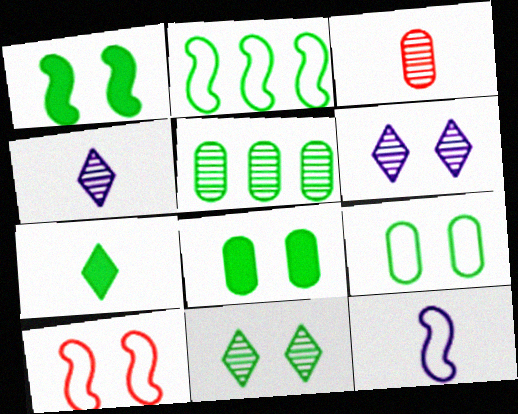[[1, 9, 11], 
[2, 10, 12], 
[3, 7, 12], 
[6, 8, 10]]